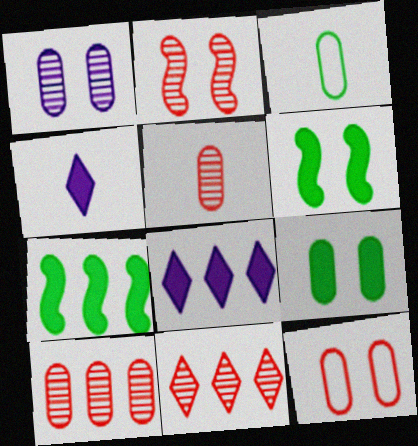[[1, 9, 12], 
[2, 3, 8], 
[2, 5, 11]]